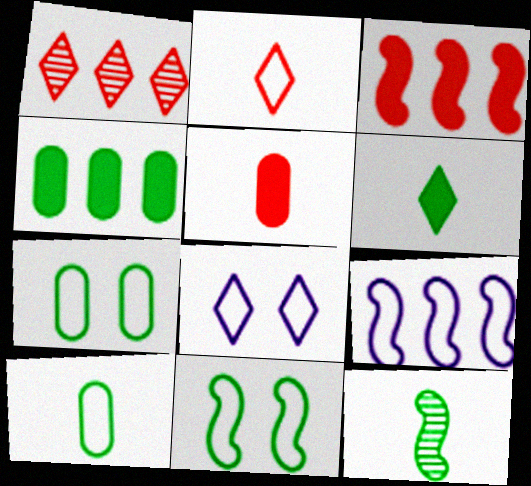[[1, 4, 9], 
[1, 6, 8], 
[2, 7, 9], 
[6, 10, 12]]